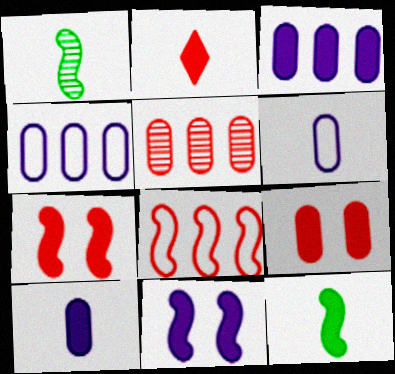[[1, 2, 6], 
[1, 8, 11], 
[2, 10, 12]]